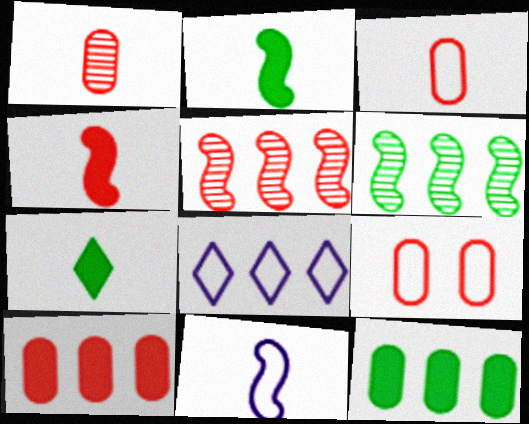[[1, 7, 11], 
[1, 9, 10], 
[5, 8, 12], 
[6, 8, 10]]